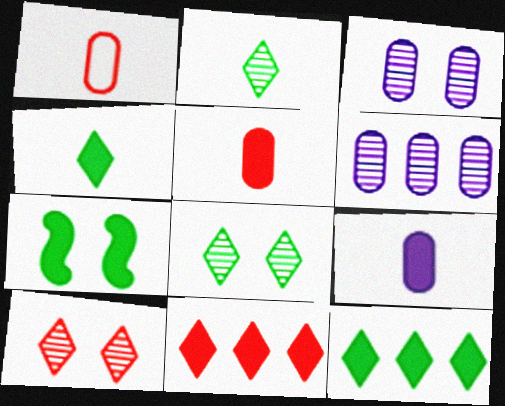[[7, 9, 11]]